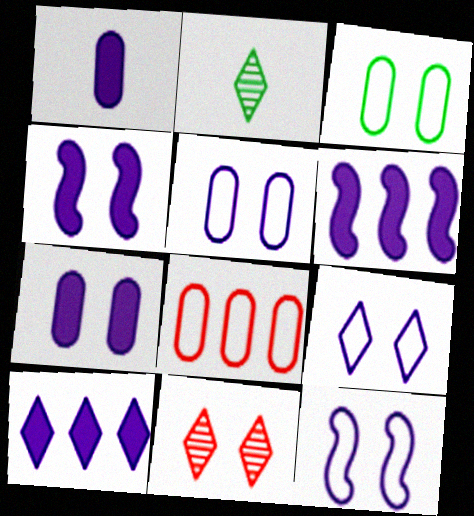[[1, 4, 10], 
[2, 4, 8], 
[3, 4, 11], 
[5, 9, 12]]